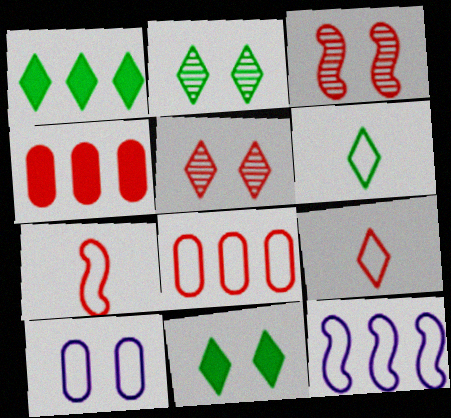[[1, 2, 6], 
[3, 4, 9], 
[3, 10, 11], 
[4, 5, 7]]